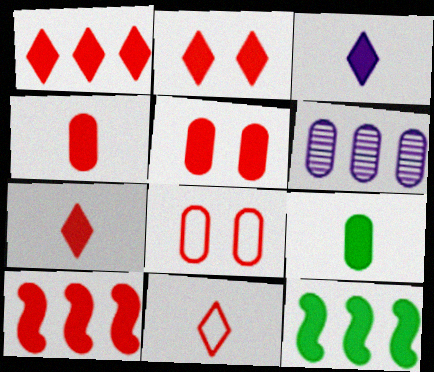[[1, 2, 7], 
[2, 4, 10], 
[3, 5, 12], 
[5, 7, 10], 
[6, 8, 9]]